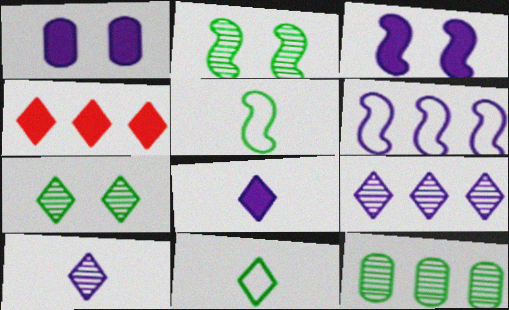[[1, 6, 10], 
[4, 6, 12]]